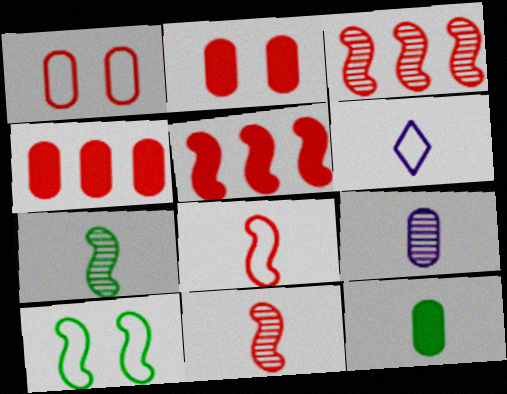[[6, 11, 12]]